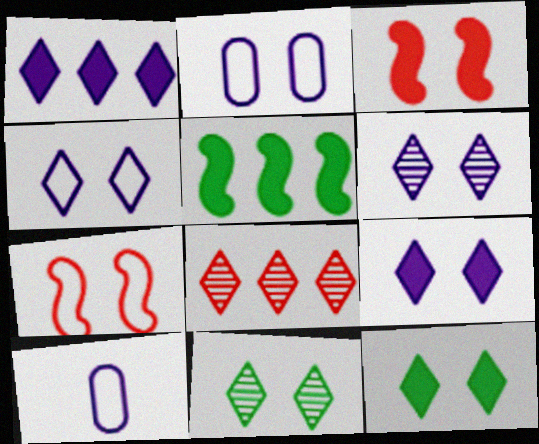[[2, 3, 11], 
[4, 6, 9]]